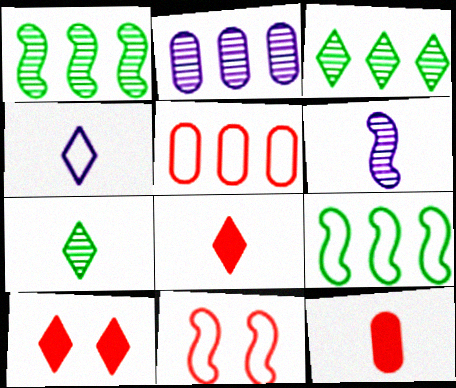[[3, 4, 10], 
[4, 7, 8]]